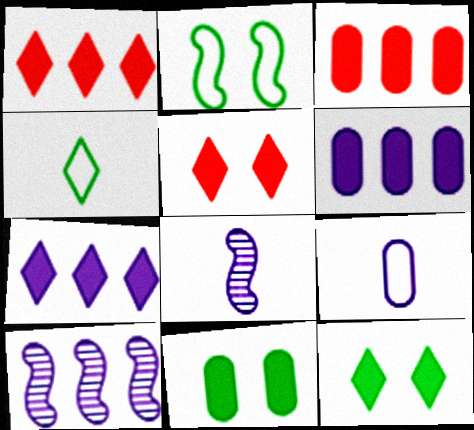[]